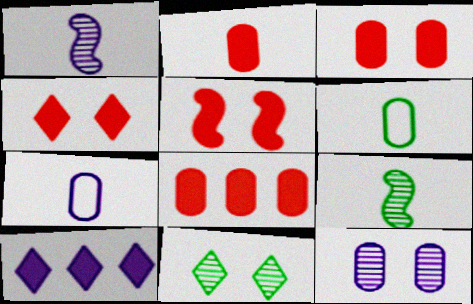[[2, 3, 8], 
[3, 4, 5], 
[6, 8, 12]]